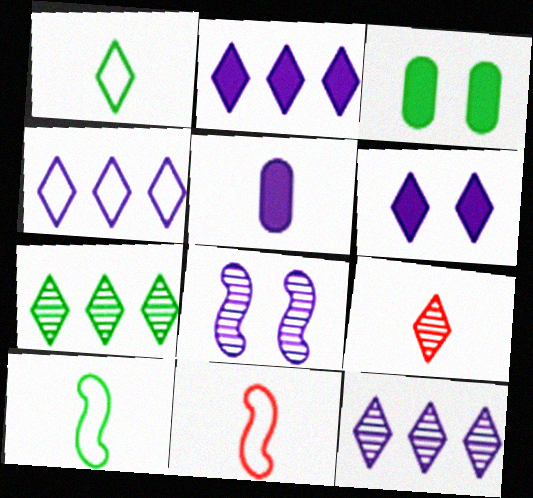[[2, 4, 12], 
[3, 7, 10], 
[3, 11, 12], 
[4, 5, 8], 
[5, 9, 10]]